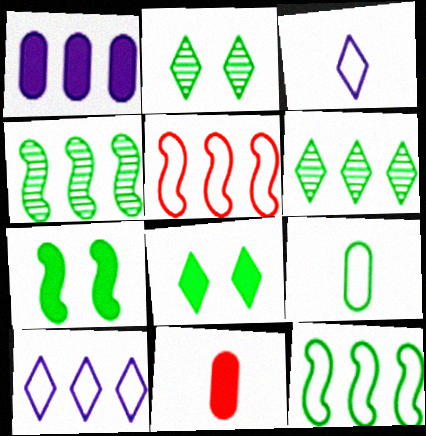[[1, 5, 6], 
[4, 8, 9], 
[6, 7, 9]]